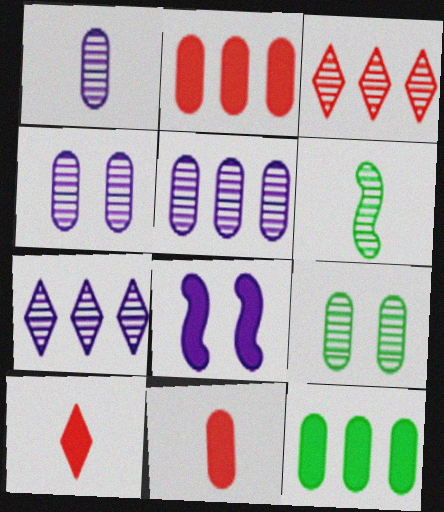[[1, 4, 5], 
[3, 4, 6], 
[8, 10, 12]]